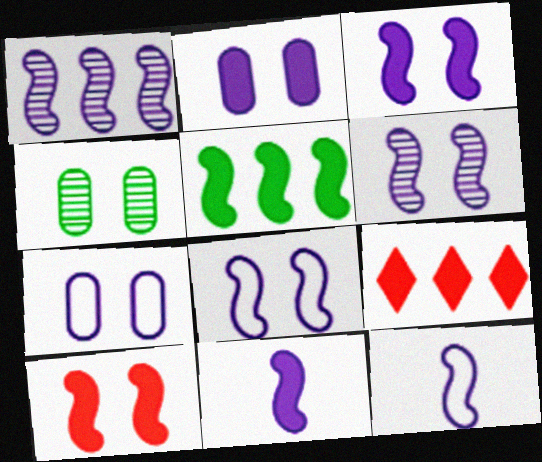[[1, 3, 12], 
[1, 8, 11], 
[3, 6, 8], 
[4, 9, 12], 
[5, 10, 11]]